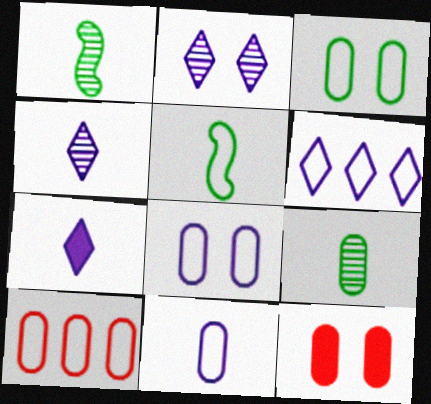[[1, 6, 12], 
[2, 6, 7], 
[3, 10, 11]]